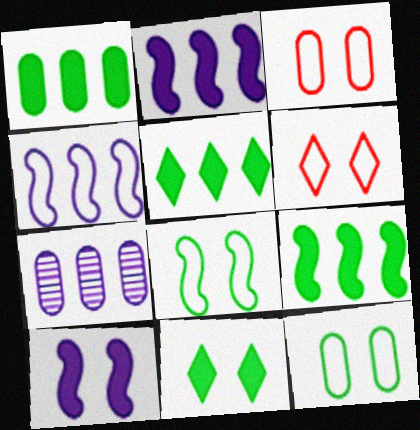[[1, 5, 9]]